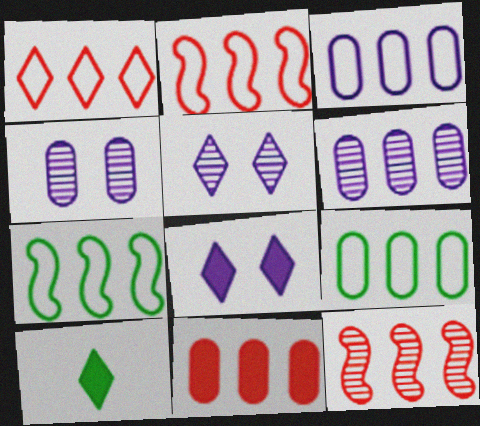[[1, 3, 7], 
[1, 5, 10], 
[1, 11, 12], 
[2, 4, 10], 
[6, 9, 11]]